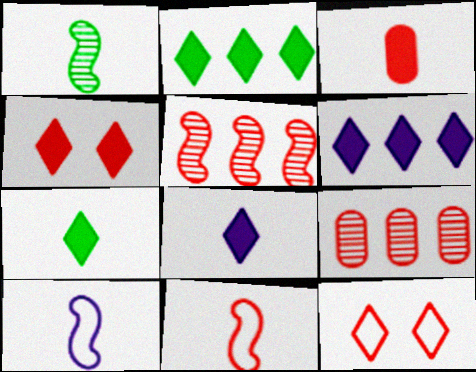[[2, 4, 8], 
[3, 5, 12], 
[4, 6, 7], 
[4, 9, 11]]